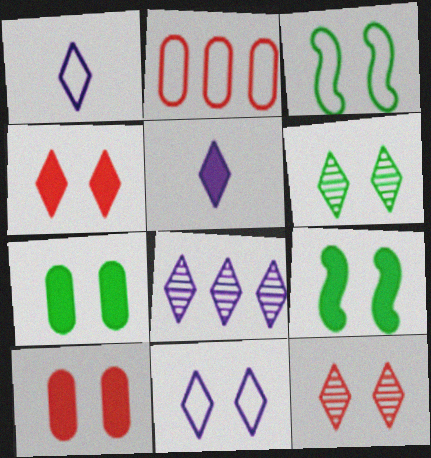[[1, 2, 3], 
[3, 6, 7], 
[4, 6, 11], 
[5, 8, 11]]